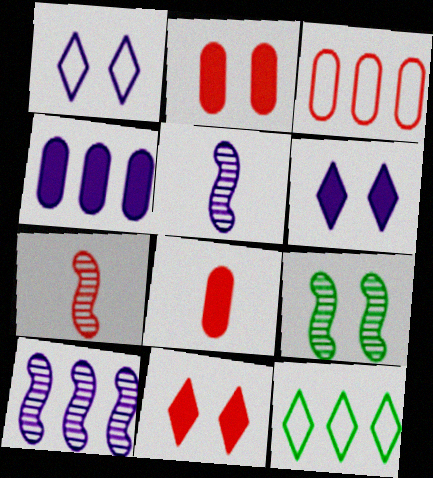[[1, 2, 9], 
[1, 4, 5], 
[2, 5, 12], 
[3, 7, 11], 
[7, 9, 10]]